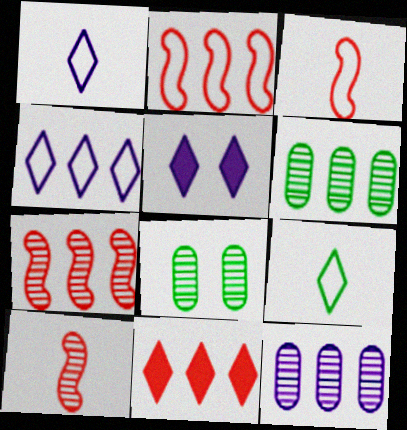[[3, 5, 6]]